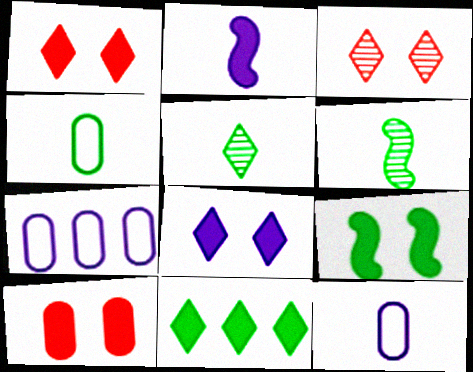[[1, 6, 7], 
[2, 10, 11], 
[8, 9, 10]]